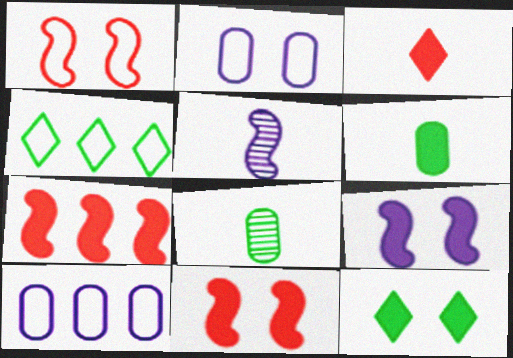[]